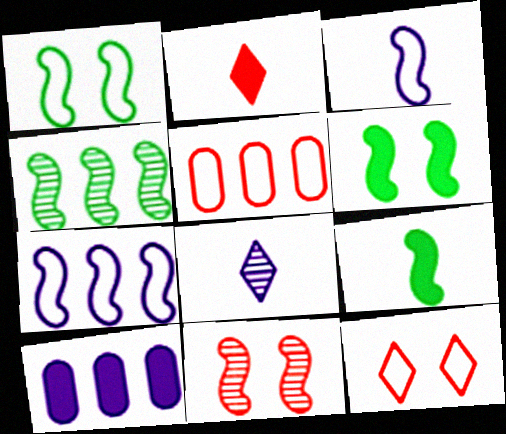[[1, 4, 9], 
[2, 5, 11], 
[2, 6, 10], 
[5, 6, 8], 
[7, 9, 11]]